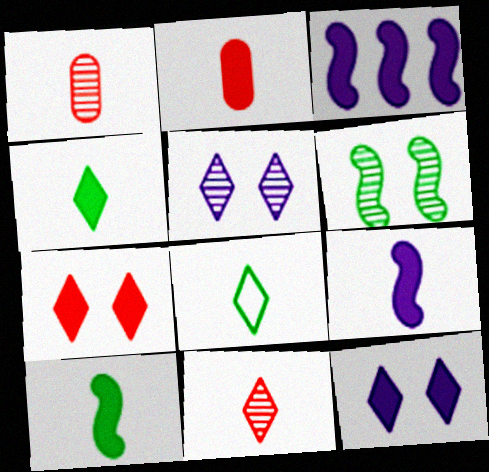[[1, 8, 9], 
[2, 4, 9]]